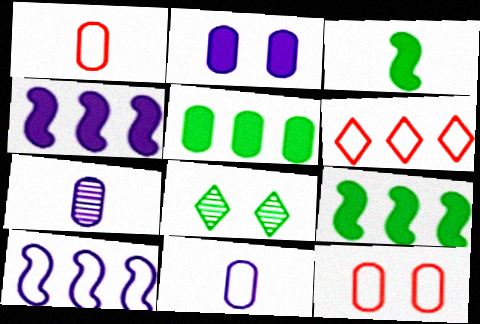[[1, 4, 8], 
[5, 7, 12]]